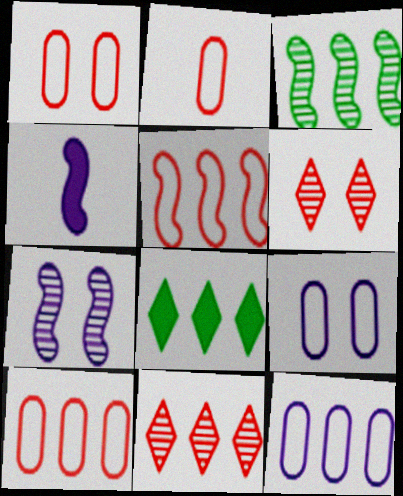[[1, 2, 10], 
[2, 7, 8]]